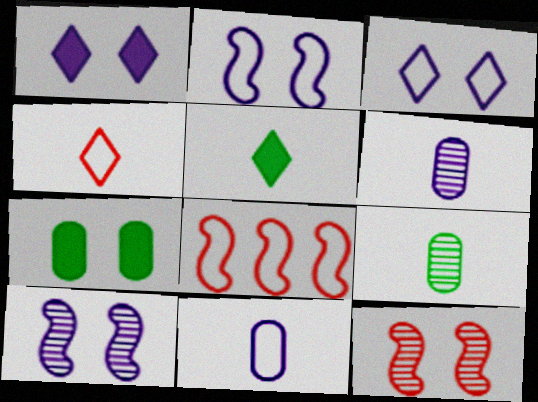[[1, 8, 9], 
[3, 7, 12]]